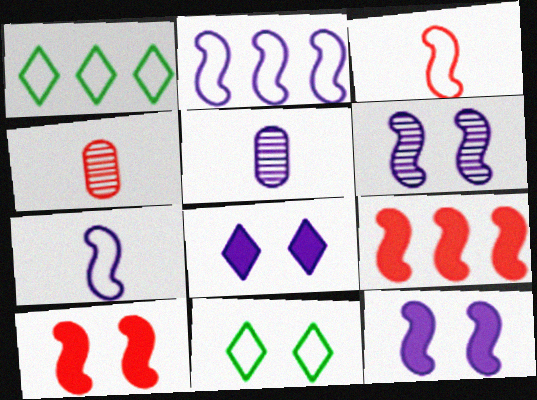[[1, 4, 12], 
[1, 5, 10], 
[2, 5, 8], 
[5, 9, 11]]